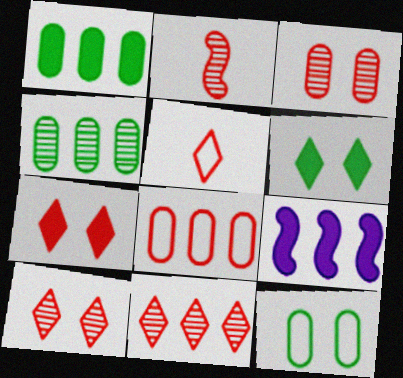[[2, 3, 11], 
[2, 7, 8], 
[5, 7, 11]]